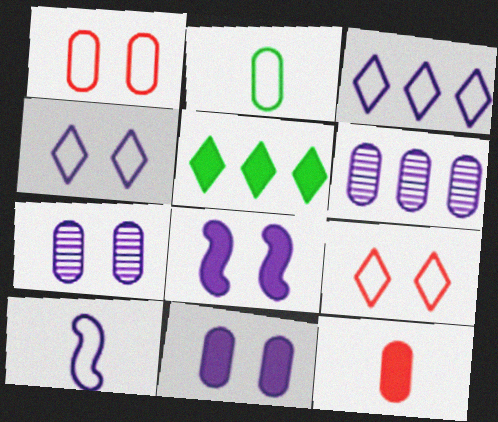[[4, 7, 8], 
[5, 8, 12]]